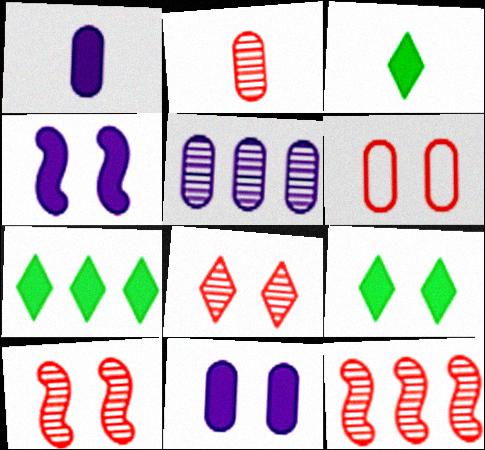[[2, 8, 12], 
[3, 7, 9]]